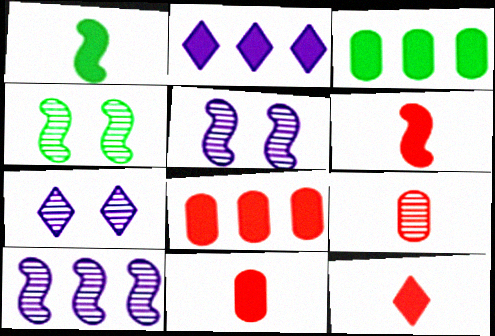[[6, 11, 12]]